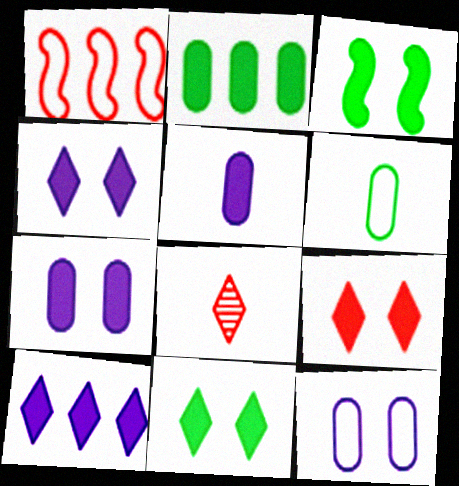[[3, 7, 9], 
[4, 9, 11]]